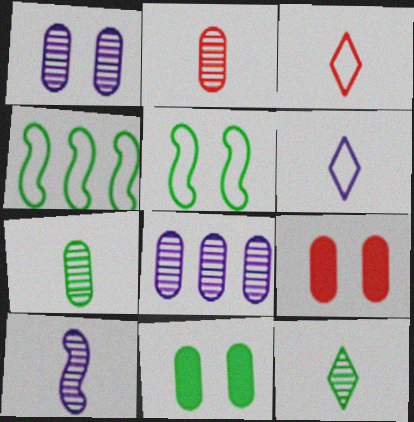[[2, 10, 12], 
[4, 11, 12]]